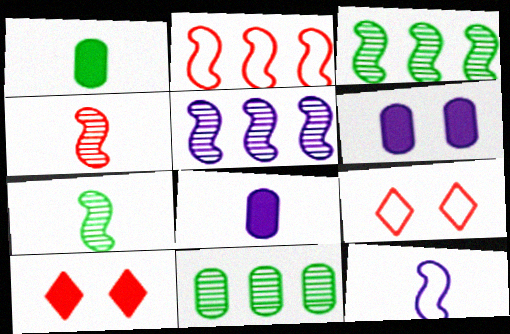[[1, 5, 9], 
[3, 8, 9], 
[10, 11, 12]]